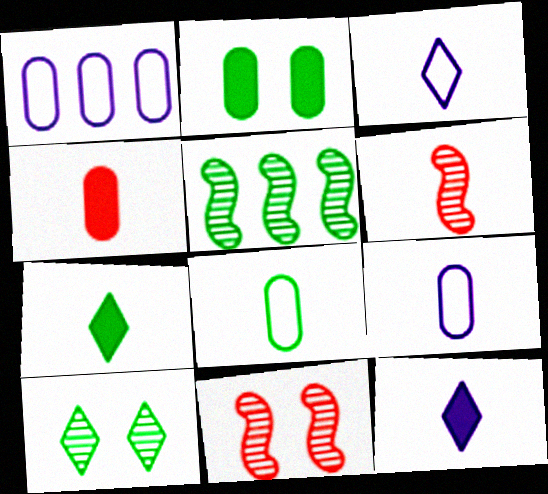[[1, 7, 11], 
[6, 7, 9], 
[6, 8, 12]]